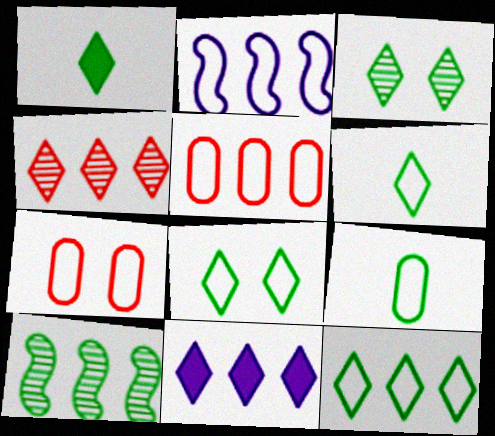[[1, 3, 12], 
[2, 5, 12], 
[2, 6, 7], 
[4, 11, 12], 
[5, 10, 11], 
[6, 8, 12]]